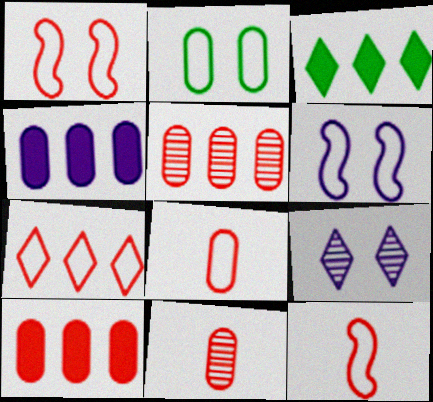[[1, 7, 8], 
[2, 4, 11], 
[3, 6, 11]]